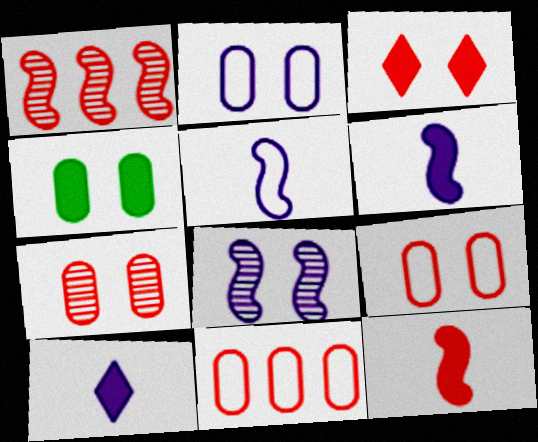[[2, 4, 7]]